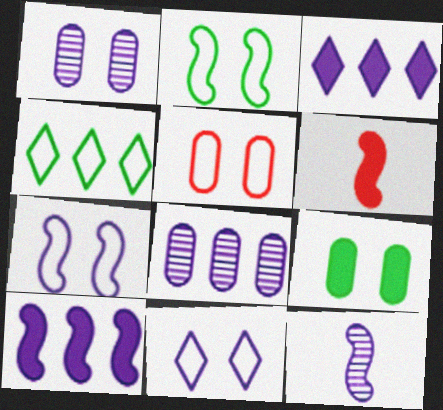[[1, 4, 6], 
[1, 5, 9], 
[2, 5, 11], 
[3, 6, 9], 
[7, 10, 12]]